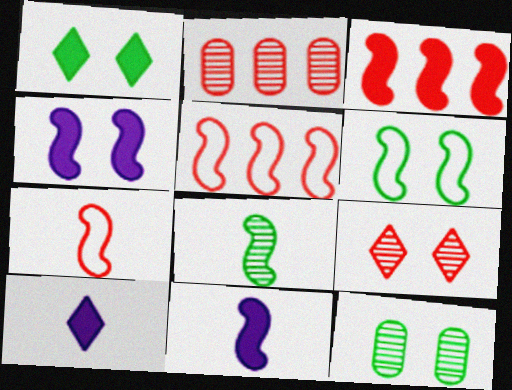[[1, 6, 12], 
[2, 6, 10], 
[4, 5, 8], 
[5, 10, 12], 
[7, 8, 11]]